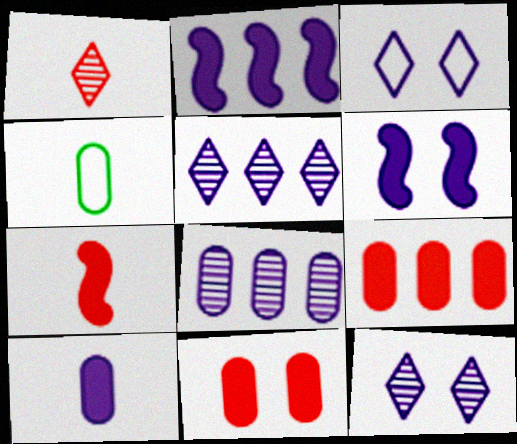[[4, 8, 11]]